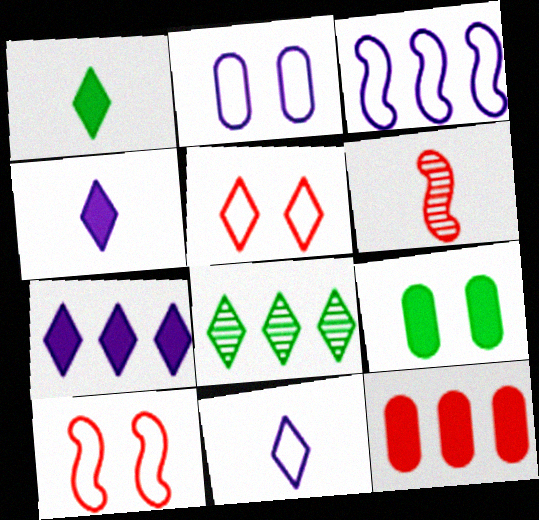[[2, 3, 11], 
[3, 8, 12], 
[4, 5, 8], 
[5, 6, 12]]